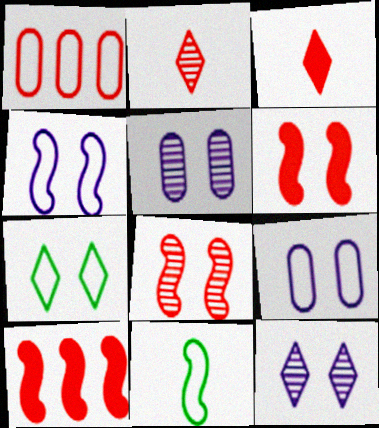[[1, 2, 6], 
[1, 3, 8], 
[5, 6, 7]]